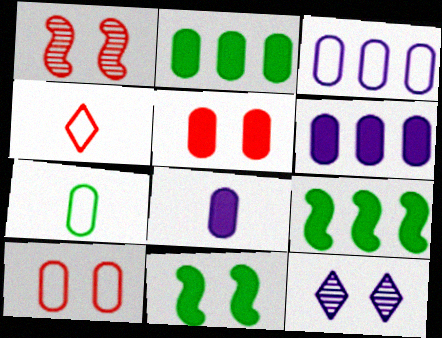[[2, 5, 8], 
[3, 7, 10], 
[10, 11, 12]]